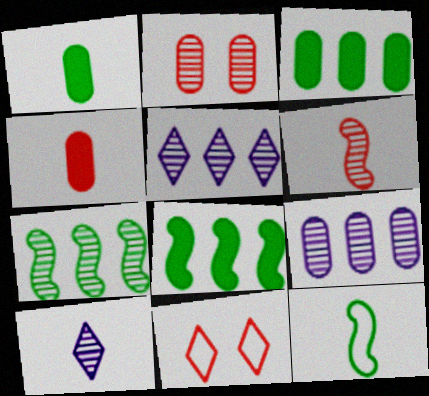[[2, 7, 10], 
[4, 10, 12]]